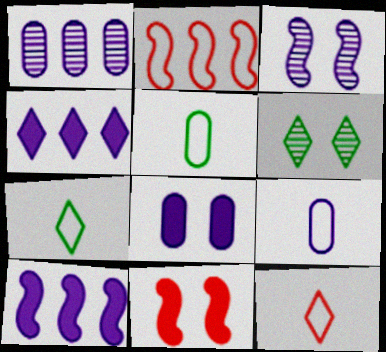[[1, 7, 11], 
[1, 8, 9], 
[3, 4, 9], 
[4, 6, 12]]